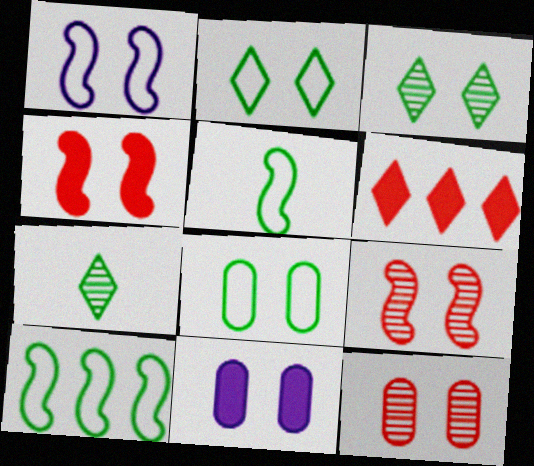[[2, 9, 11], 
[8, 11, 12]]